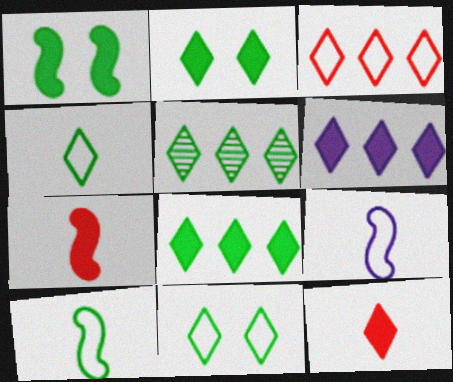[[2, 4, 5], 
[2, 6, 12], 
[3, 5, 6]]